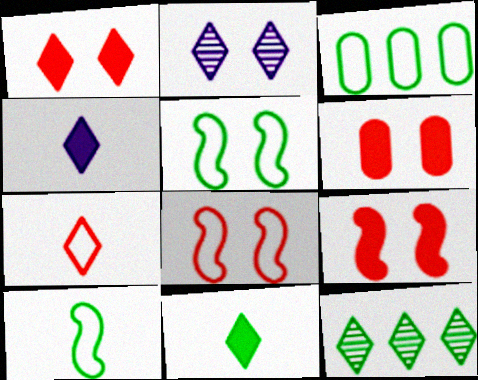[[1, 6, 9], 
[2, 5, 6]]